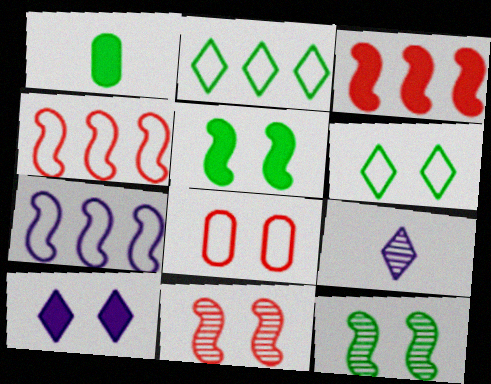[[1, 2, 12], 
[1, 3, 10], 
[8, 10, 12]]